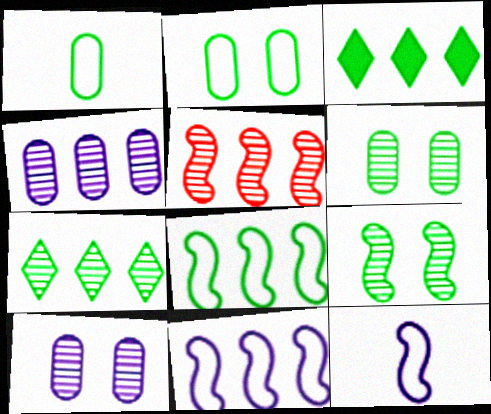[[1, 3, 9], 
[4, 5, 7]]